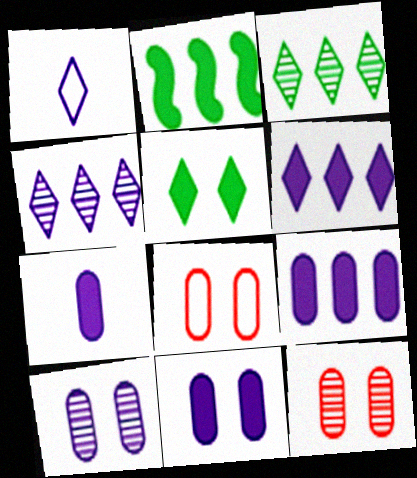[[1, 2, 12], 
[7, 9, 11]]